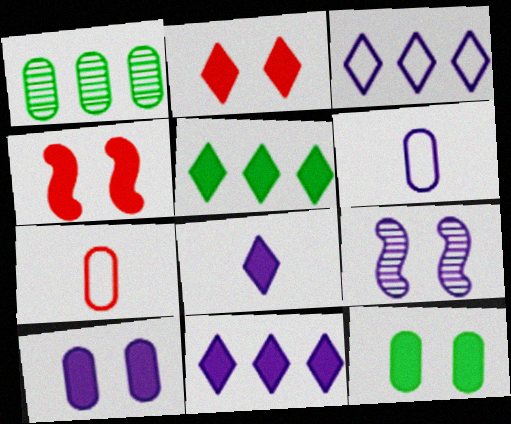[[1, 7, 10], 
[2, 5, 8], 
[5, 7, 9], 
[6, 9, 11]]